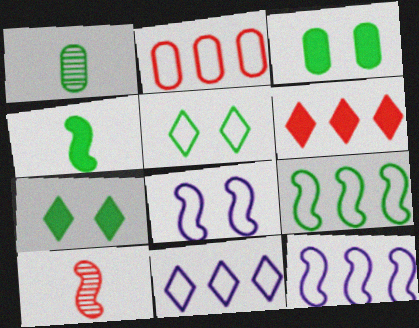[[1, 6, 8], 
[1, 7, 9], 
[2, 9, 11], 
[3, 10, 11]]